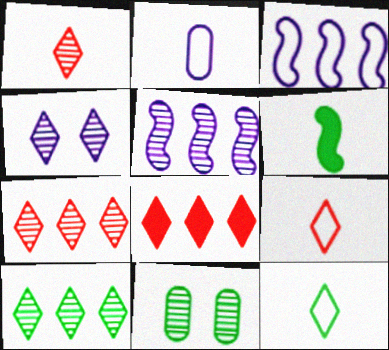[[1, 2, 6], 
[1, 4, 10], 
[1, 5, 11], 
[4, 8, 12]]